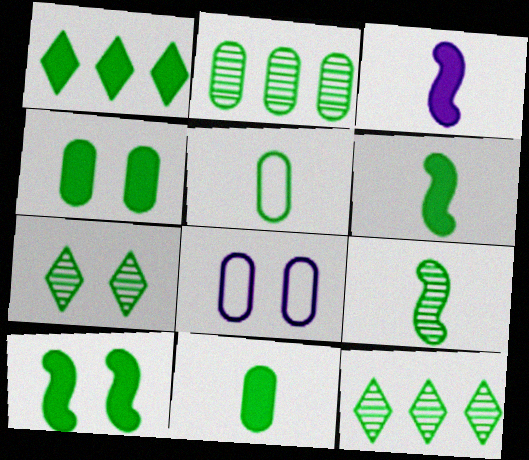[[1, 4, 6], 
[1, 10, 11], 
[2, 4, 5], 
[2, 7, 9], 
[5, 10, 12]]